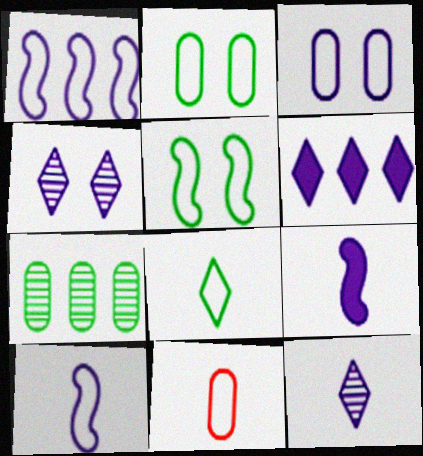[[8, 10, 11]]